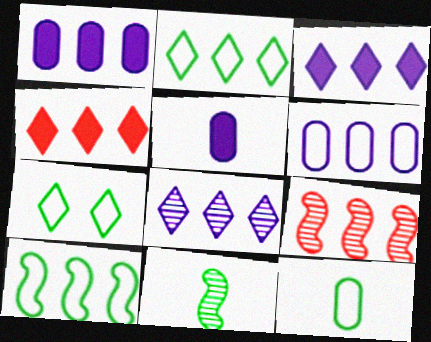[[1, 2, 9], 
[2, 4, 8], 
[5, 7, 9], 
[7, 10, 12]]